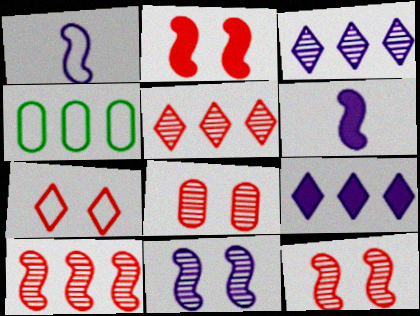[[1, 4, 7], 
[2, 7, 8], 
[4, 9, 10]]